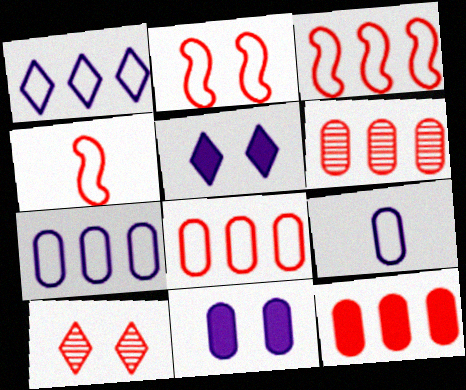[[2, 3, 4], 
[4, 10, 12], 
[6, 8, 12]]